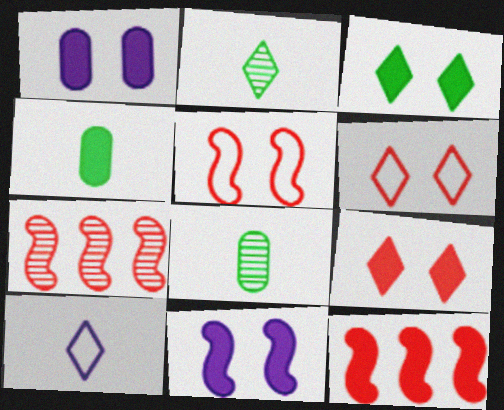[]